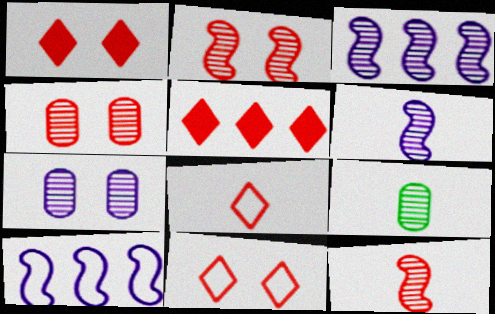[[1, 9, 10]]